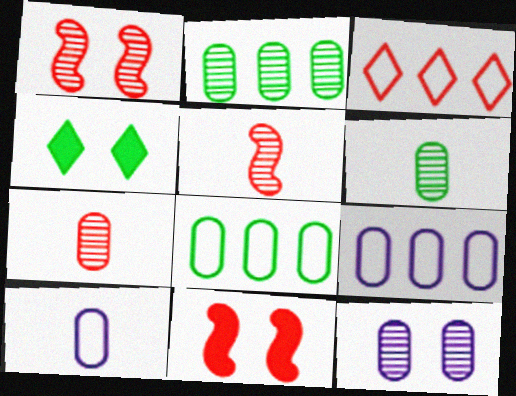[[2, 7, 12], 
[3, 7, 11], 
[4, 5, 9]]